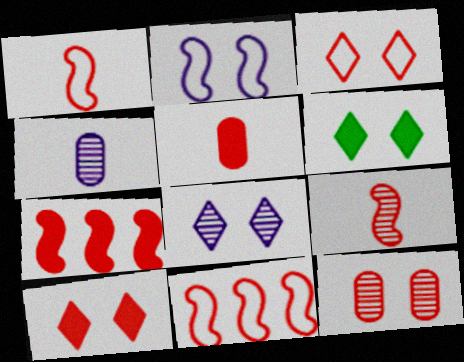[[2, 6, 12], 
[3, 6, 8], 
[4, 6, 11], 
[5, 7, 10]]